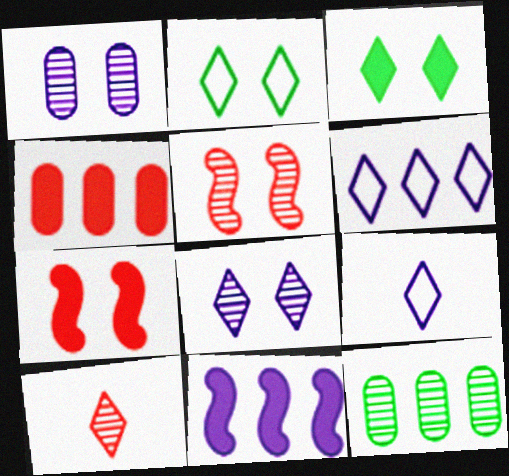[[1, 2, 7], 
[1, 9, 11], 
[3, 6, 10], 
[7, 9, 12]]